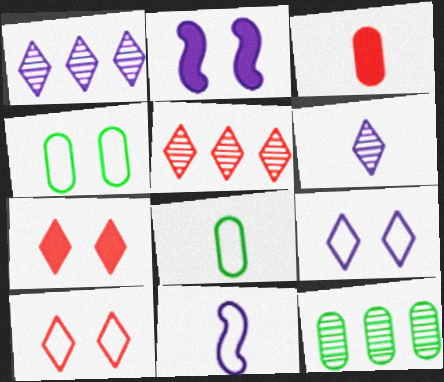[[2, 5, 8], 
[7, 11, 12]]